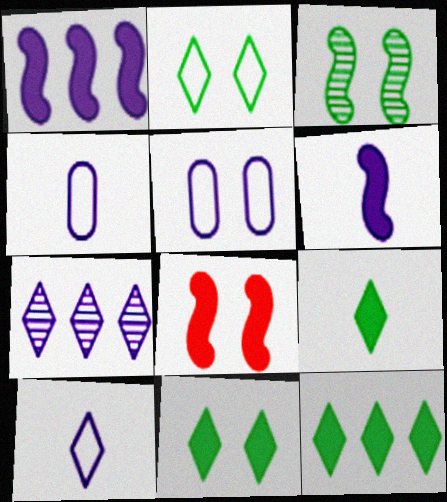[[5, 6, 7], 
[9, 11, 12]]